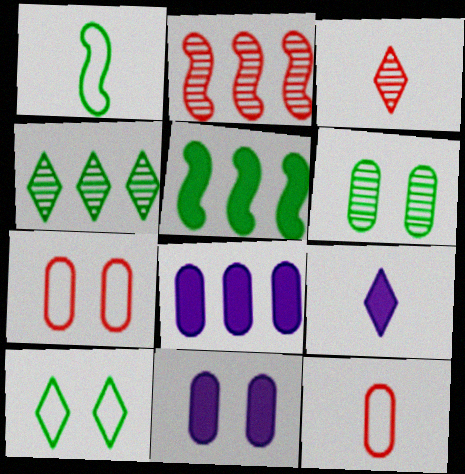[[6, 7, 11], 
[6, 8, 12]]